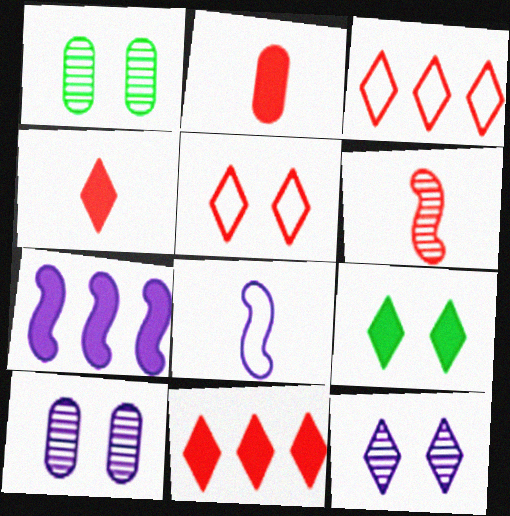[[1, 8, 11], 
[2, 7, 9], 
[5, 9, 12]]